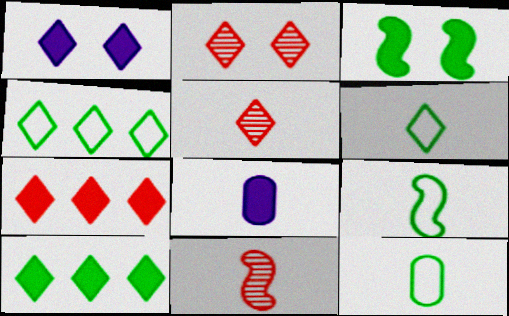[[1, 4, 5], 
[3, 7, 8], 
[5, 8, 9], 
[6, 8, 11], 
[6, 9, 12]]